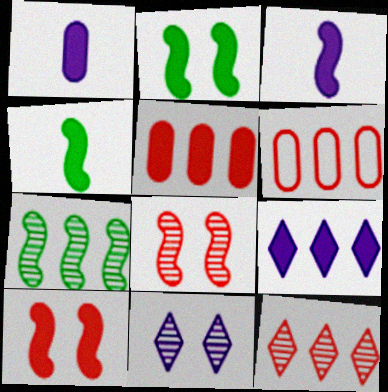[[4, 6, 11], 
[6, 7, 9]]